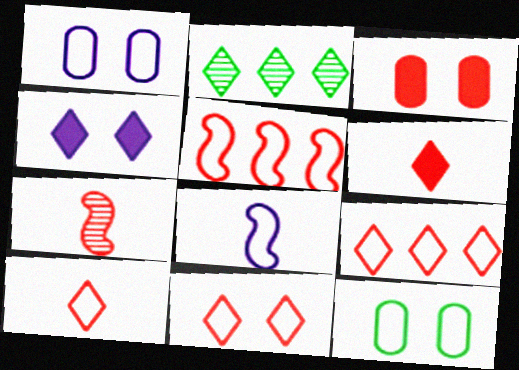[[2, 3, 8], 
[2, 4, 10], 
[3, 7, 9], 
[8, 9, 12], 
[9, 10, 11]]